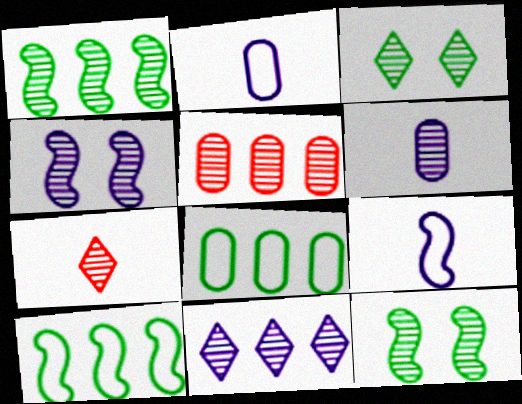[[1, 5, 11], 
[3, 7, 11], 
[4, 6, 11]]